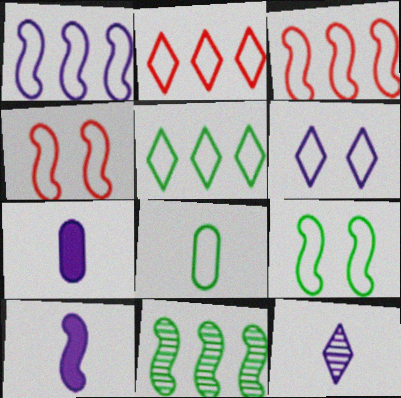[[3, 6, 8], 
[4, 10, 11], 
[5, 8, 9]]